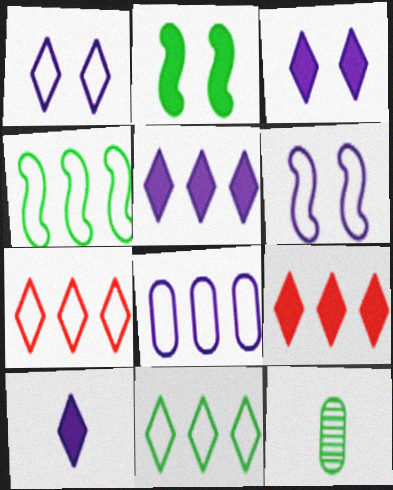[[2, 11, 12], 
[3, 5, 10], 
[4, 7, 8], 
[6, 9, 12]]